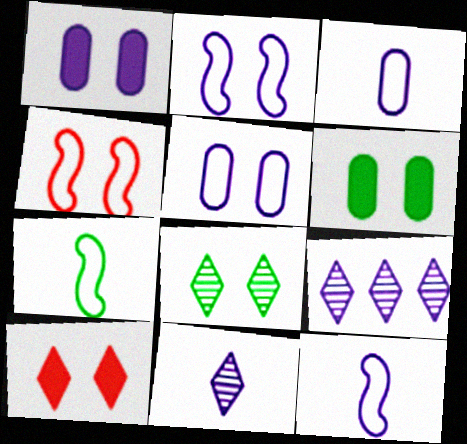[[1, 4, 8], 
[1, 9, 12]]